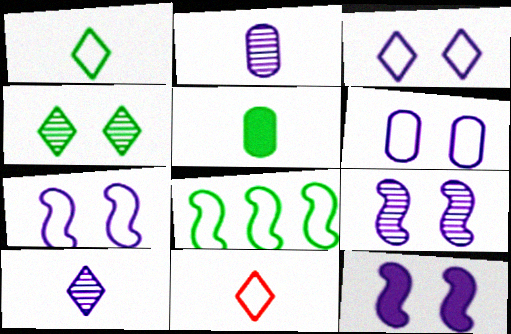[[3, 6, 7], 
[4, 5, 8], 
[6, 8, 11], 
[7, 9, 12]]